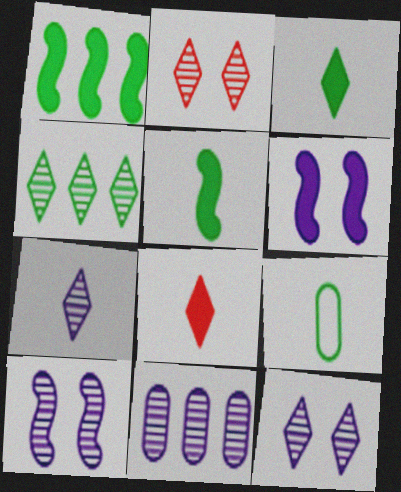[[2, 4, 7], 
[7, 10, 11]]